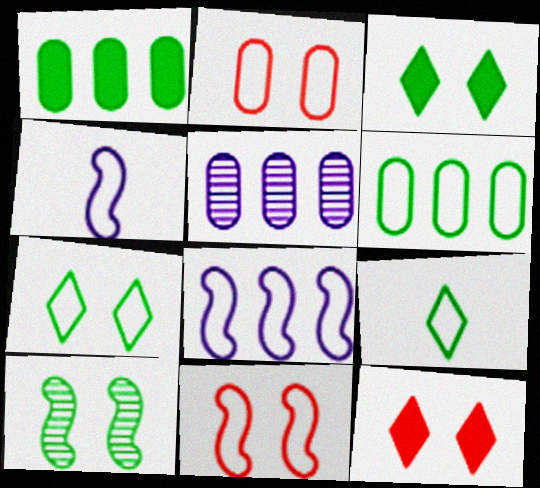[[1, 9, 10], 
[2, 8, 9]]